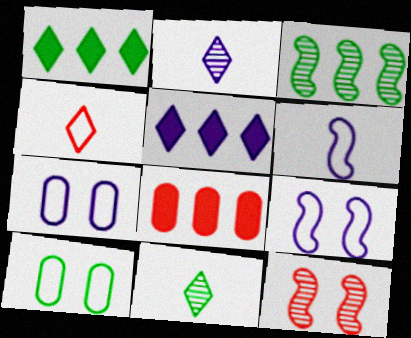[[4, 8, 12], 
[8, 9, 11]]